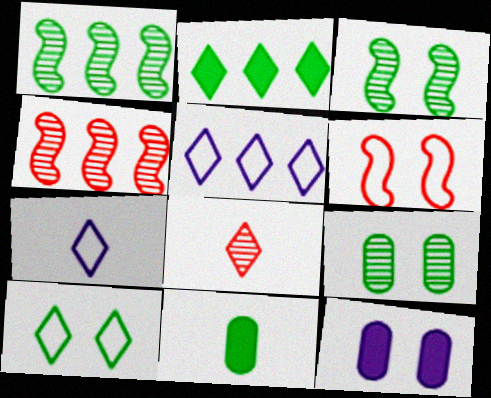[[1, 10, 11]]